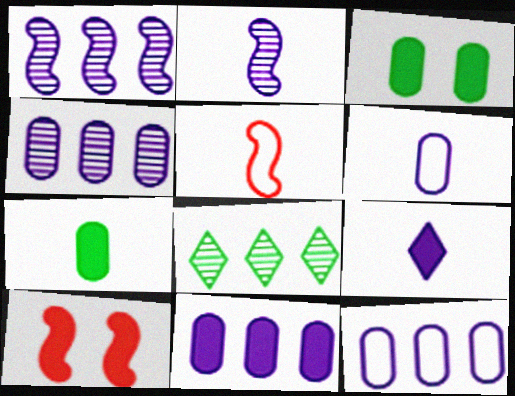[[2, 6, 9], 
[4, 11, 12], 
[6, 8, 10]]